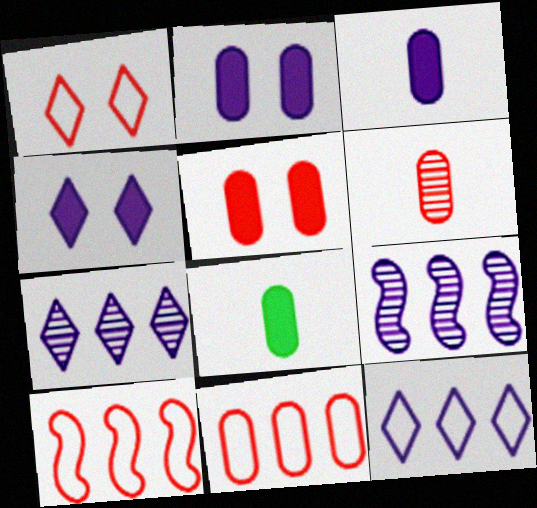[[1, 8, 9], 
[5, 6, 11]]